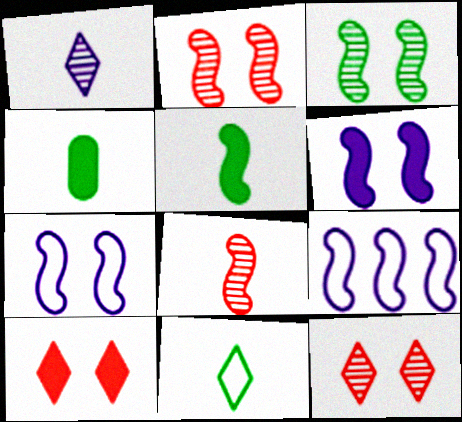[[2, 5, 9], 
[4, 9, 12]]